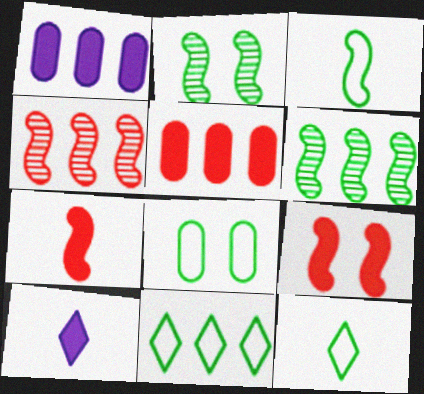[[1, 4, 11], 
[3, 8, 11], 
[4, 8, 10]]